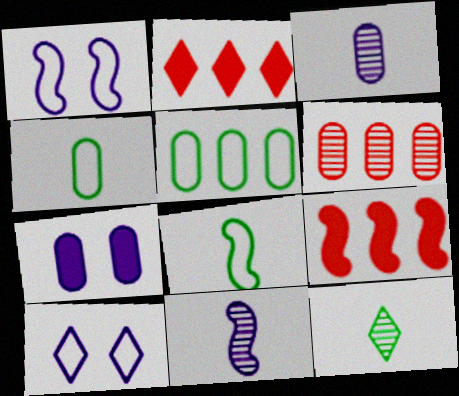[[2, 10, 12], 
[4, 6, 7]]